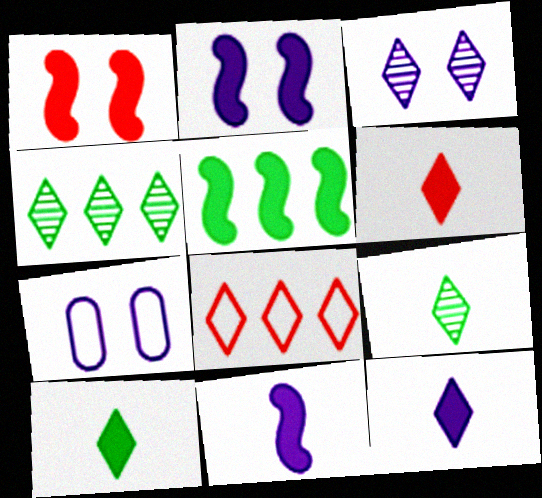[[1, 5, 11], 
[2, 3, 7], 
[3, 8, 10], 
[6, 10, 12]]